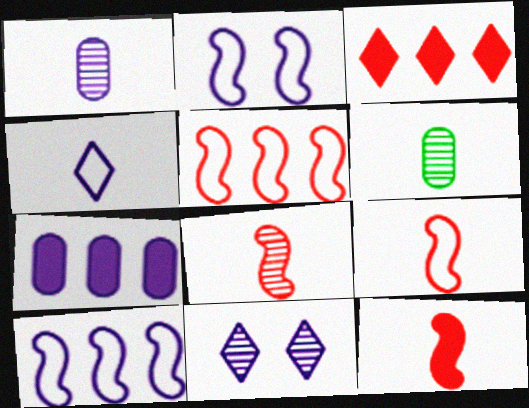[[2, 3, 6], 
[4, 6, 12], 
[8, 9, 12]]